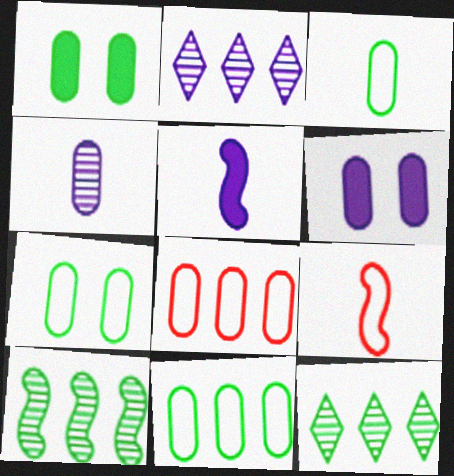[[1, 2, 9], 
[1, 4, 8], 
[3, 7, 11], 
[6, 9, 12]]